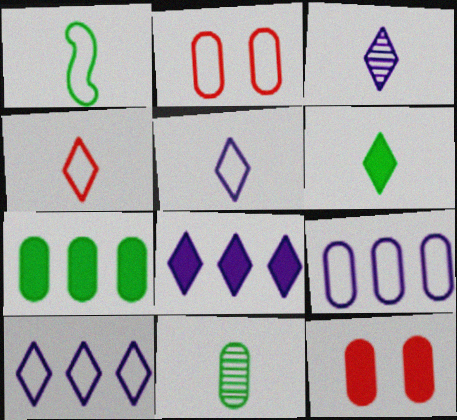[[1, 2, 10], 
[1, 6, 11], 
[3, 4, 6], 
[9, 11, 12]]